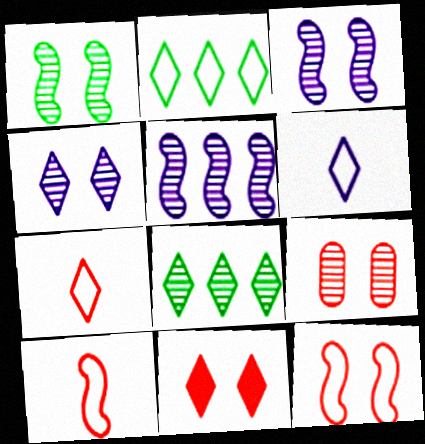[[1, 4, 9], 
[6, 8, 11], 
[9, 11, 12]]